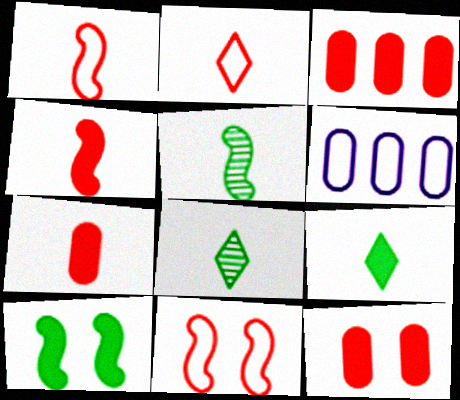[[3, 7, 12]]